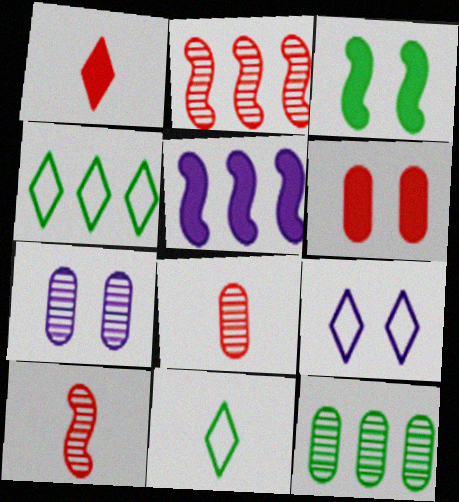[[3, 11, 12], 
[7, 8, 12]]